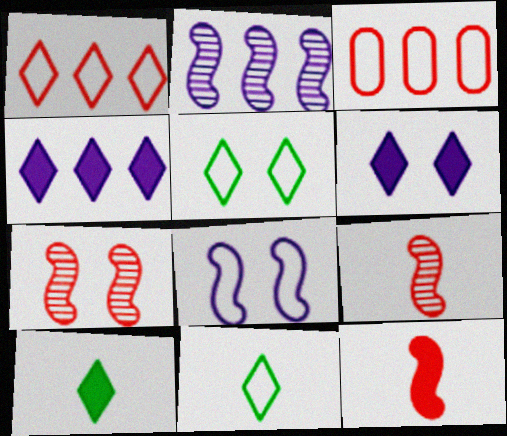[[3, 8, 11]]